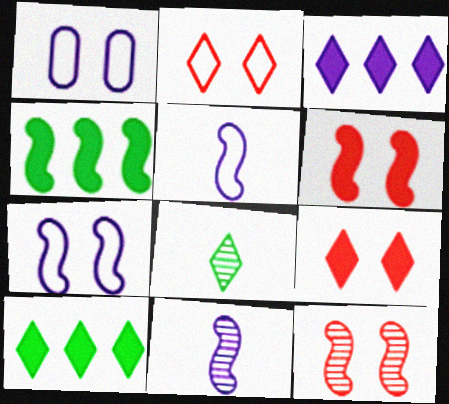[[1, 3, 11], 
[2, 3, 8], 
[4, 5, 12]]